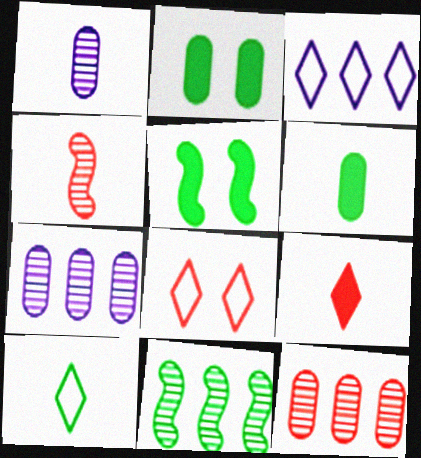[[2, 3, 4], 
[2, 10, 11], 
[3, 8, 10]]